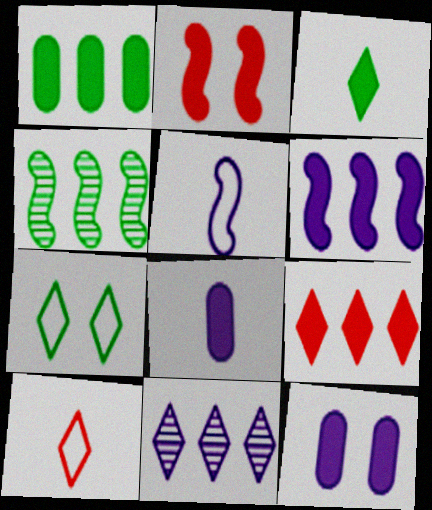[[1, 6, 9], 
[2, 4, 5], 
[4, 10, 12], 
[5, 11, 12]]